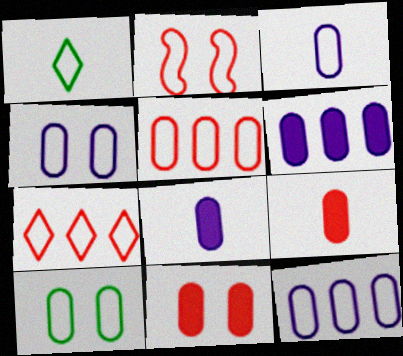[[1, 2, 12], 
[3, 4, 12], 
[3, 5, 10]]